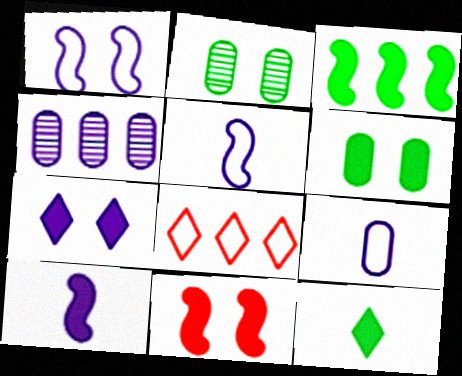[[2, 8, 10], 
[3, 4, 8], 
[3, 6, 12], 
[3, 10, 11], 
[4, 5, 7], 
[6, 7, 11]]